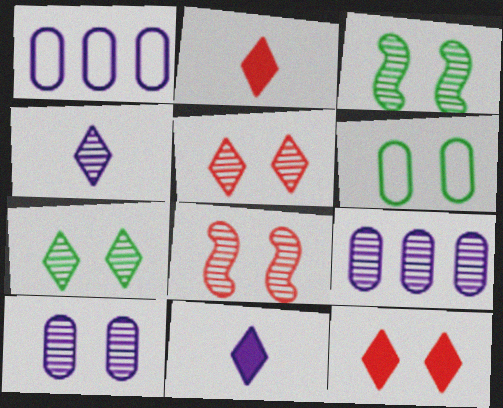[[1, 2, 3], 
[3, 5, 10], 
[7, 8, 10]]